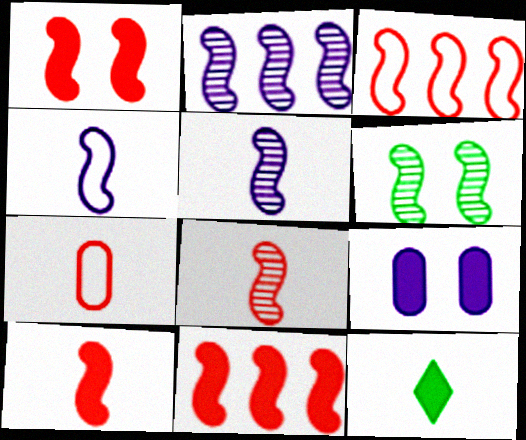[[1, 3, 8], 
[1, 10, 11], 
[2, 6, 8], 
[4, 6, 11], 
[5, 7, 12], 
[9, 11, 12]]